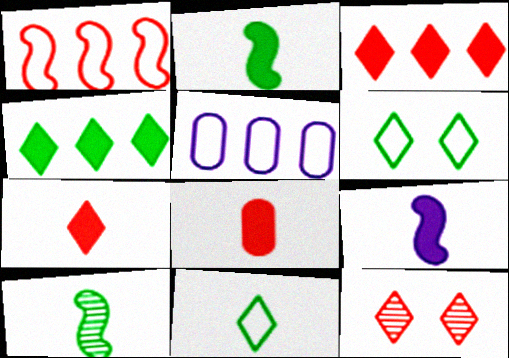[[1, 8, 12], 
[2, 5, 12]]